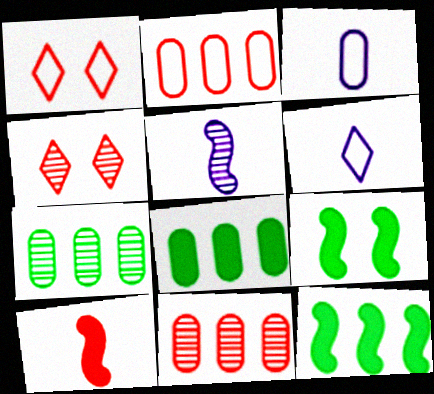[[1, 5, 8], 
[1, 10, 11], 
[2, 4, 10], 
[3, 4, 12], 
[4, 5, 7], 
[6, 9, 11]]